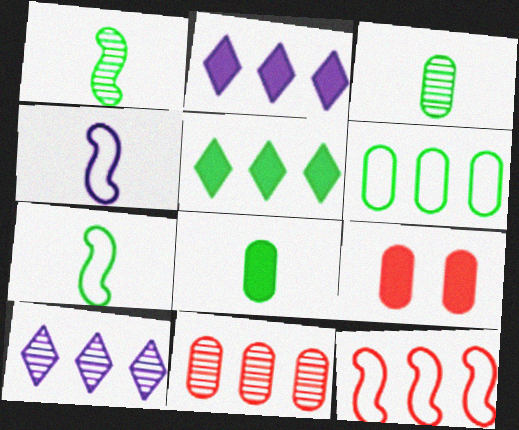[[7, 9, 10]]